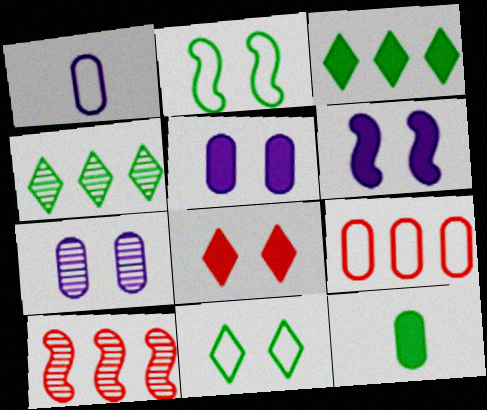[[2, 4, 12], 
[2, 7, 8], 
[7, 9, 12]]